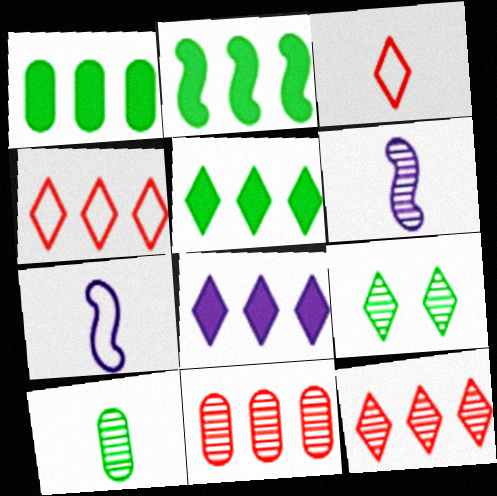[[1, 2, 5], 
[3, 8, 9], 
[6, 9, 11]]